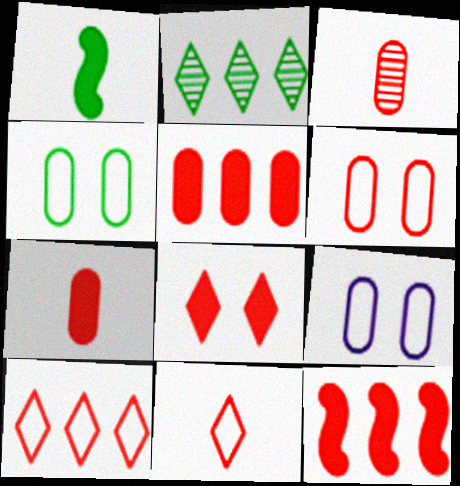[[1, 2, 4], 
[3, 5, 6], 
[4, 6, 9], 
[7, 8, 12]]